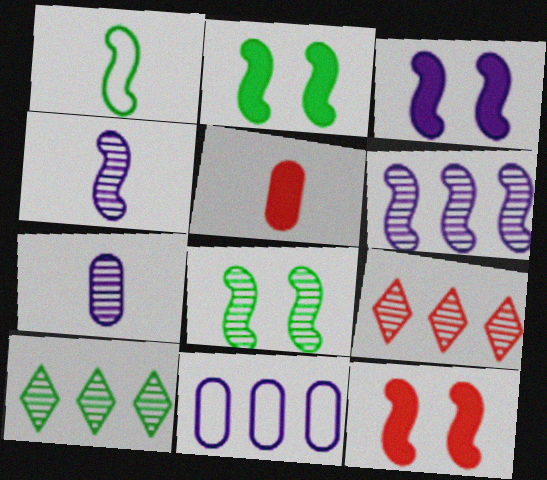[[1, 6, 12], 
[2, 3, 12], 
[7, 8, 9]]